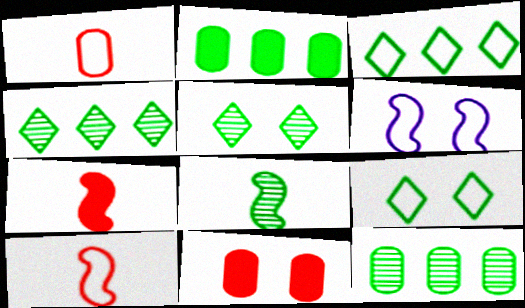[[1, 3, 6], 
[2, 8, 9], 
[5, 6, 11], 
[5, 8, 12]]